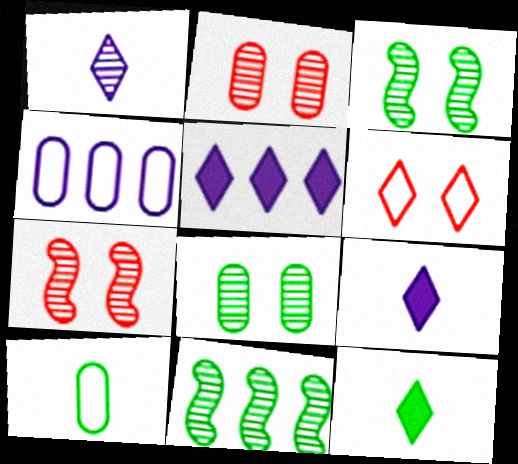[[1, 2, 11], 
[4, 7, 12], 
[5, 7, 10]]